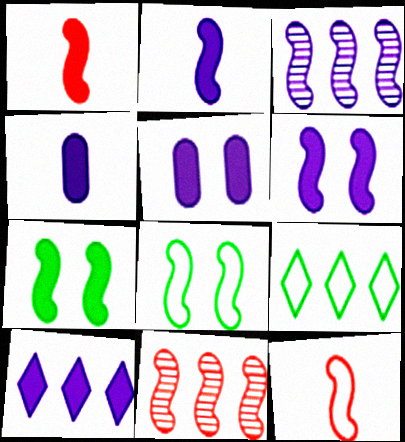[[1, 3, 8], 
[2, 5, 10], 
[2, 8, 11], 
[3, 7, 12], 
[4, 6, 10]]